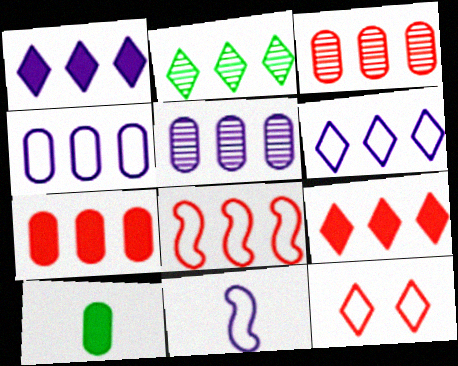[[2, 6, 9], 
[3, 8, 9]]